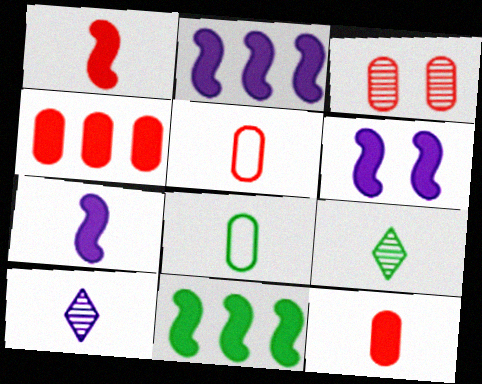[[1, 6, 11], 
[1, 8, 10], 
[2, 6, 7], 
[3, 4, 5], 
[5, 7, 9]]